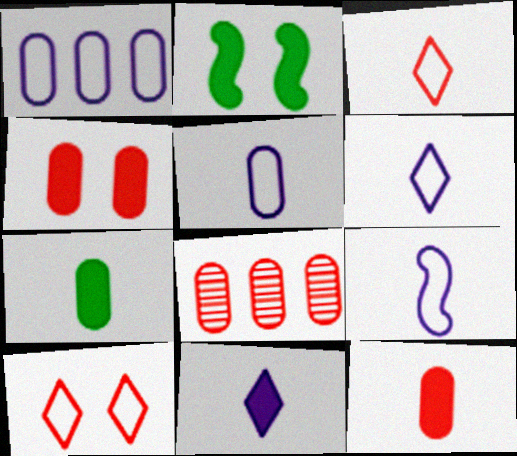[[2, 6, 8], 
[5, 6, 9]]